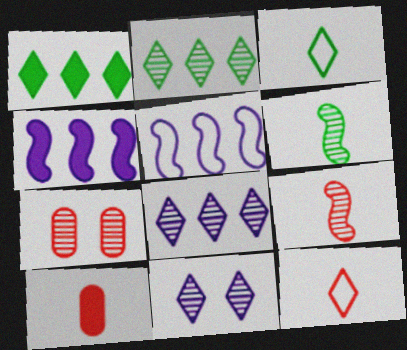[[1, 11, 12], 
[3, 4, 7], 
[6, 7, 8], 
[9, 10, 12]]